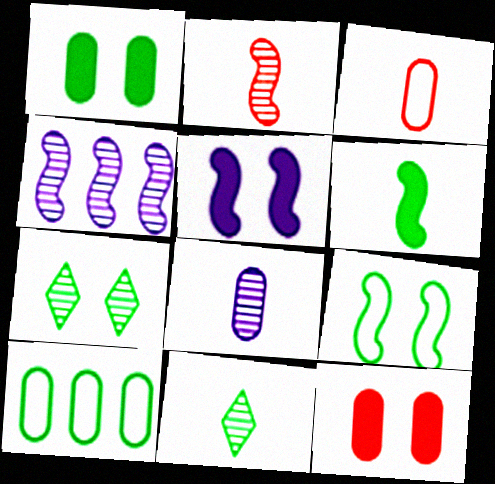[[1, 7, 9], 
[2, 8, 11], 
[6, 7, 10], 
[8, 10, 12]]